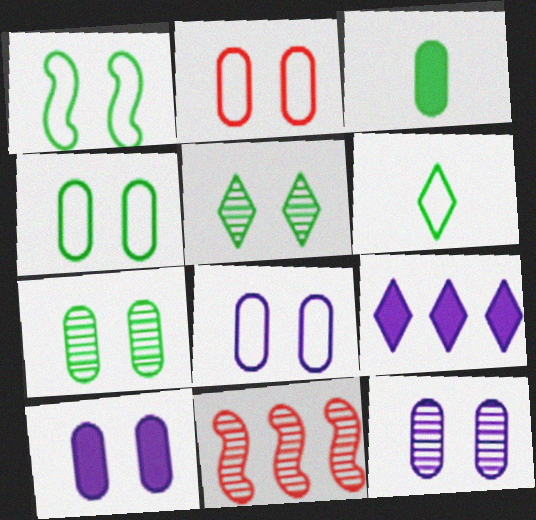[[2, 4, 8], 
[2, 7, 10], 
[6, 10, 11], 
[8, 10, 12]]